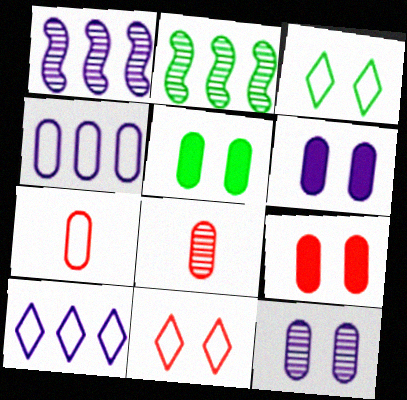[[4, 5, 8], 
[5, 6, 9]]